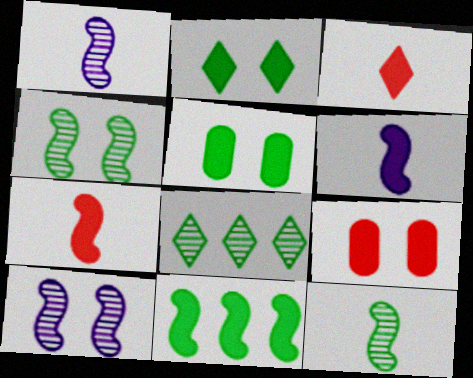[]